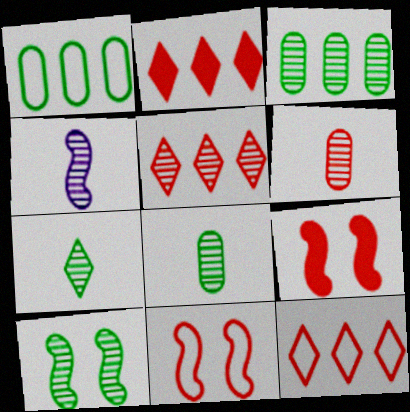[[2, 5, 12], 
[2, 6, 11], 
[3, 7, 10], 
[4, 6, 7], 
[6, 9, 12]]